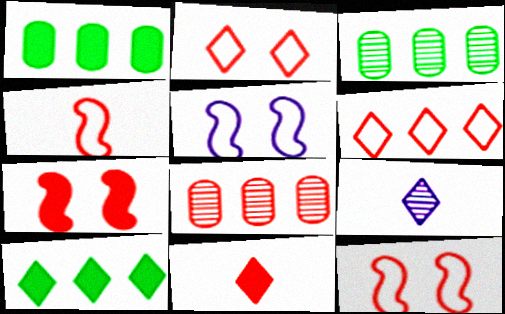[[1, 9, 12], 
[2, 9, 10], 
[3, 5, 11], 
[8, 11, 12]]